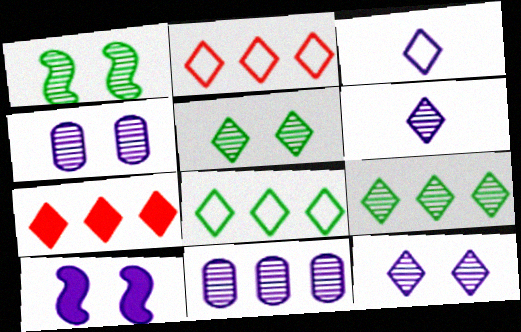[[3, 5, 7], 
[3, 10, 11]]